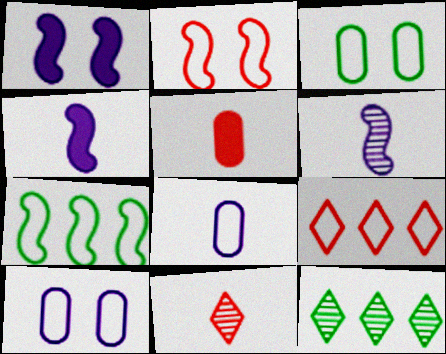[]